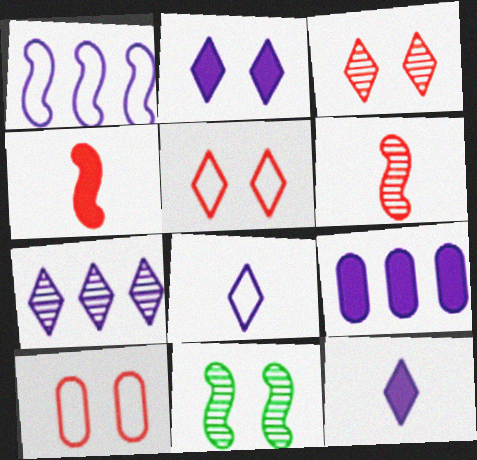[[1, 4, 11], 
[1, 7, 9], 
[2, 7, 8], 
[2, 10, 11]]